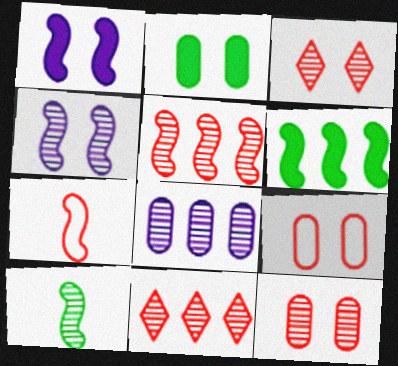[[3, 8, 10], 
[4, 5, 10], 
[4, 6, 7]]